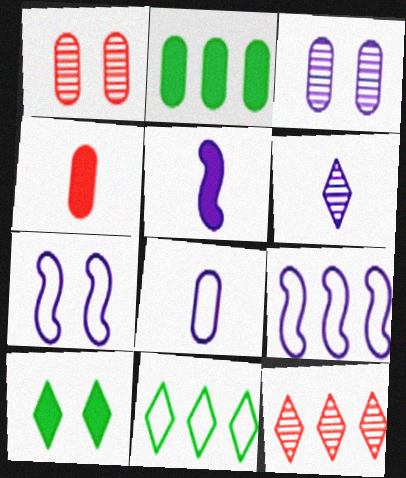[[1, 2, 8], 
[1, 5, 11], 
[1, 7, 10], 
[2, 9, 12], 
[5, 6, 8]]